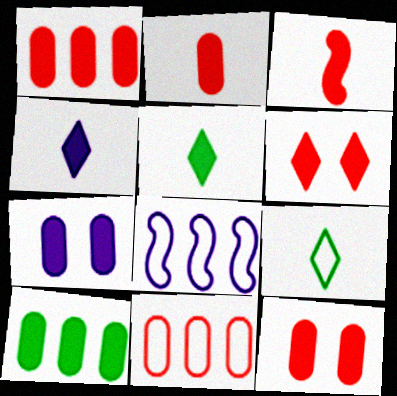[[1, 2, 12], 
[1, 3, 6], 
[2, 7, 10]]